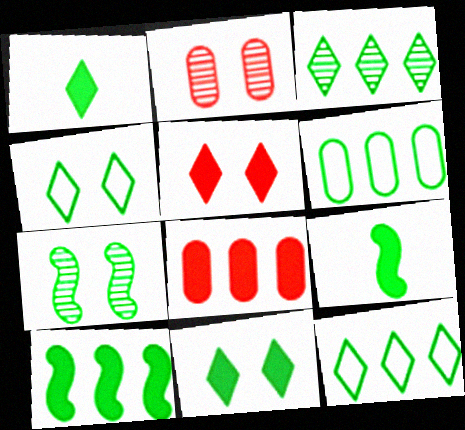[[1, 3, 4], 
[1, 6, 7], 
[3, 6, 10]]